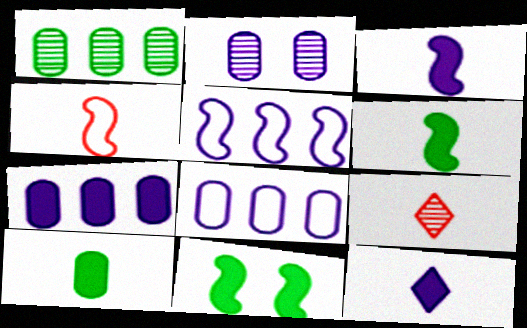[[2, 5, 12], 
[8, 9, 11]]